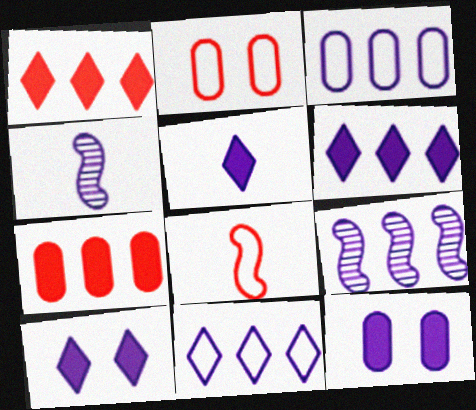[[3, 4, 10], 
[3, 6, 9], 
[4, 11, 12], 
[5, 6, 10]]